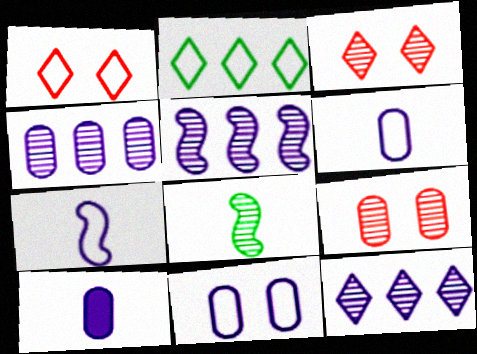[[3, 4, 8], 
[4, 5, 12], 
[4, 10, 11], 
[8, 9, 12]]